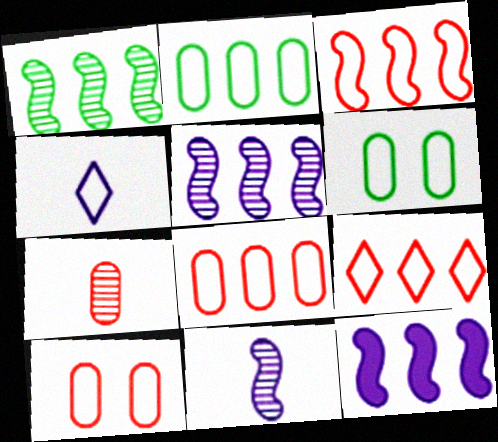[[1, 3, 12], 
[3, 4, 6], 
[3, 8, 9]]